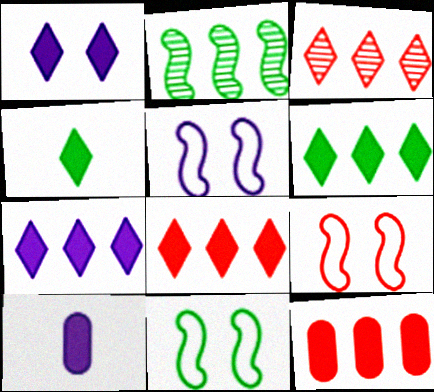[[1, 4, 8], 
[3, 10, 11], 
[5, 9, 11], 
[6, 7, 8]]